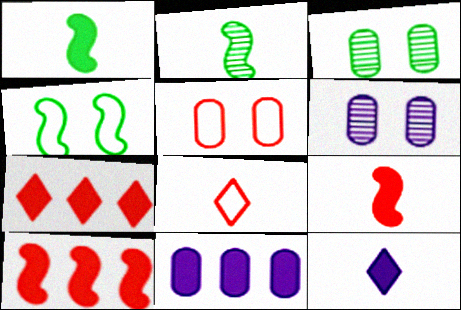[]